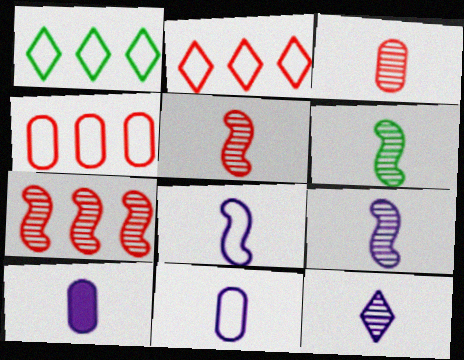[[3, 6, 12], 
[5, 6, 9], 
[8, 10, 12]]